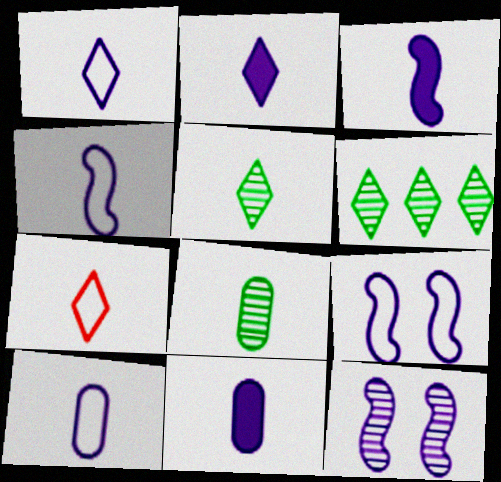[[1, 4, 10], 
[2, 3, 11], 
[2, 5, 7], 
[3, 7, 8]]